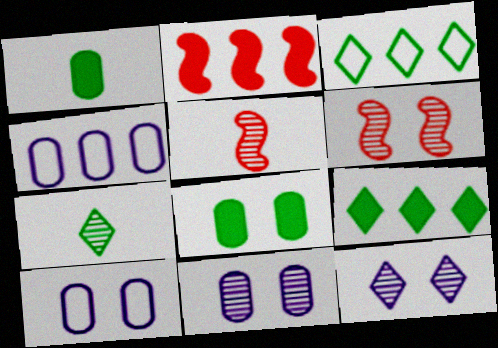[[2, 7, 10], 
[5, 9, 10]]